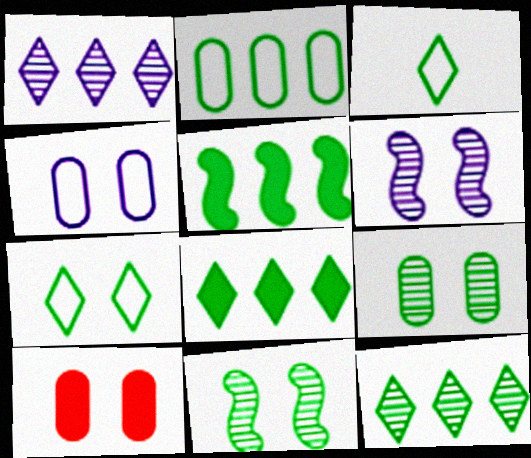[[2, 5, 12], 
[3, 5, 9], 
[4, 9, 10], 
[6, 7, 10]]